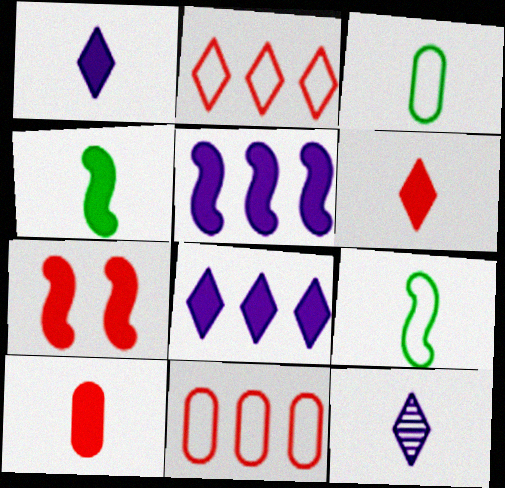[[1, 4, 10], 
[4, 5, 7], 
[9, 10, 12]]